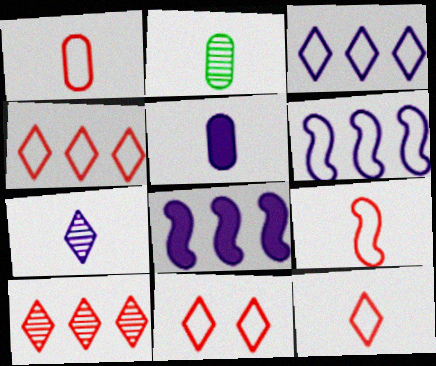[[1, 2, 5], 
[1, 9, 12], 
[2, 8, 11], 
[4, 11, 12]]